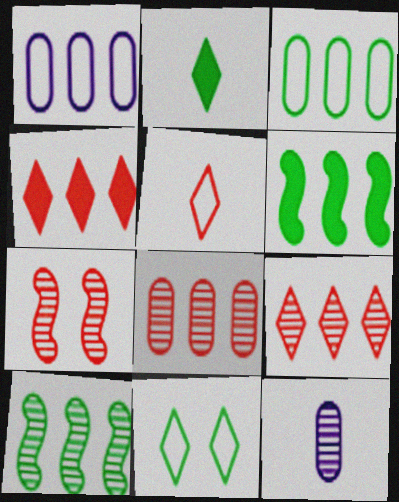[[1, 2, 7], 
[1, 4, 10], 
[1, 6, 9]]